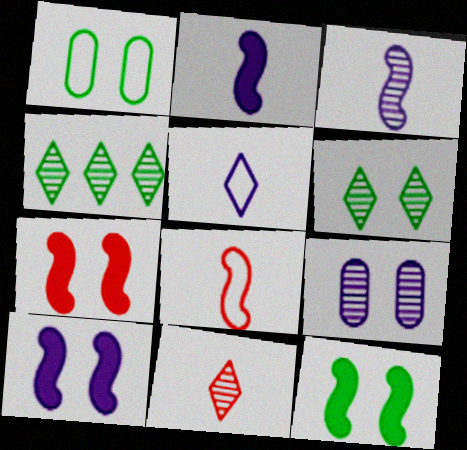[[1, 6, 12], 
[7, 10, 12]]